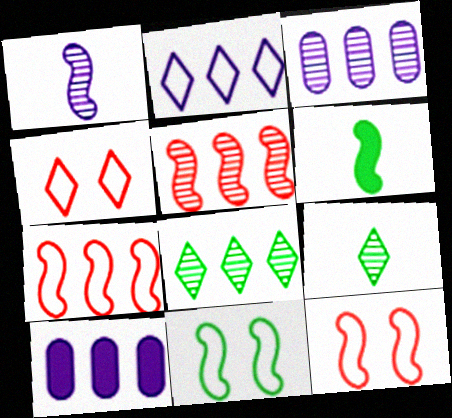[[3, 4, 6], 
[3, 5, 8], 
[7, 8, 10], 
[9, 10, 12]]